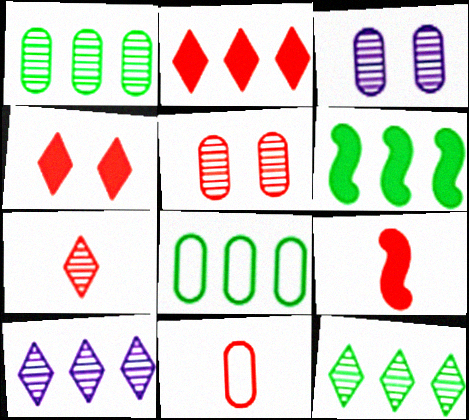[[6, 8, 12], 
[7, 9, 11]]